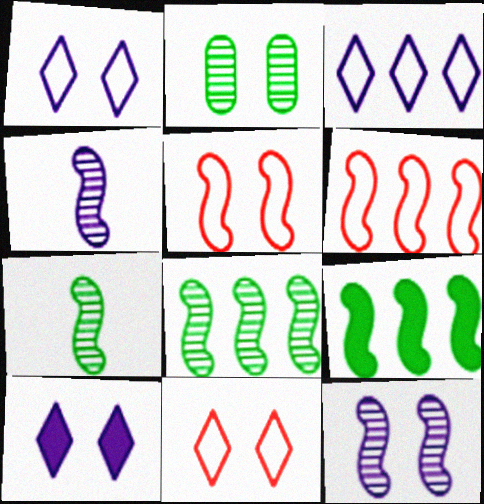[[2, 5, 10], 
[4, 5, 9]]